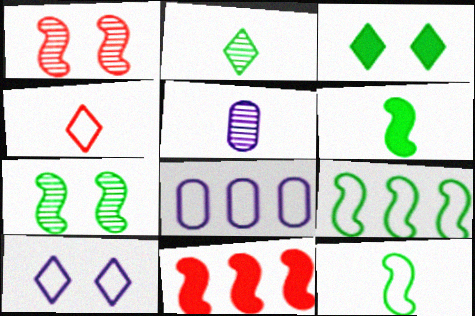[[4, 5, 6], 
[6, 7, 9]]